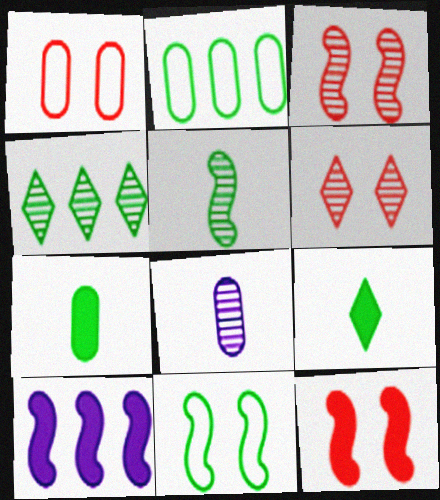[[1, 6, 12], 
[3, 4, 8], 
[4, 7, 11]]